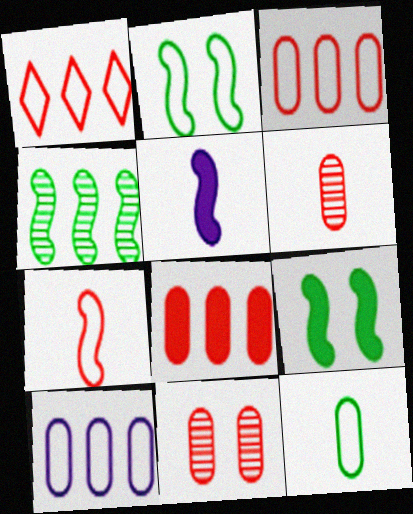[]